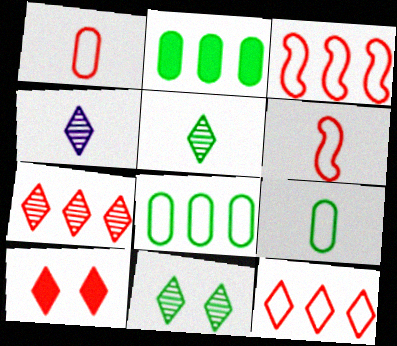[[4, 7, 11]]